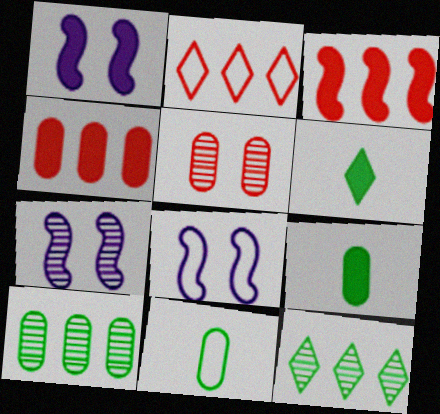[[1, 4, 6], 
[1, 7, 8], 
[2, 7, 9], 
[2, 8, 11]]